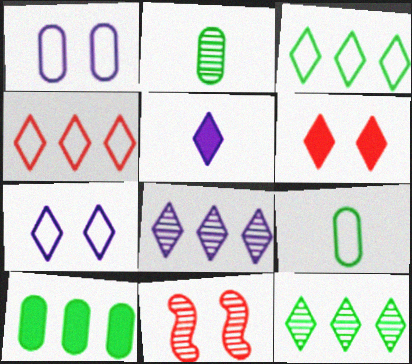[[2, 8, 11], 
[5, 7, 8]]